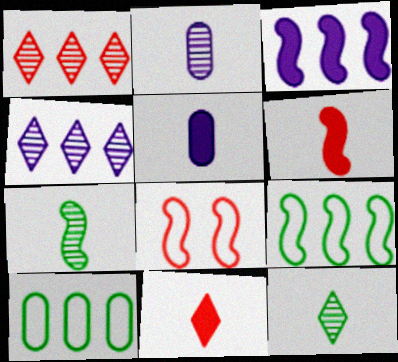[[1, 3, 10], 
[3, 7, 8]]